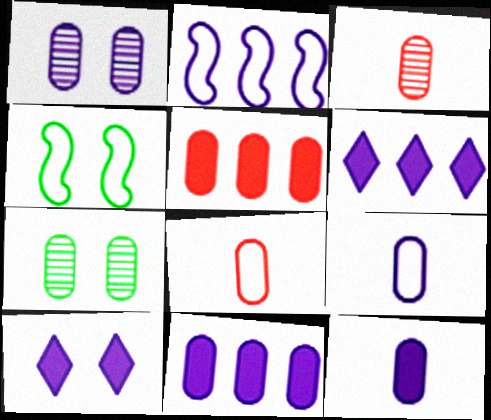[[1, 9, 11], 
[3, 4, 6], 
[5, 7, 9], 
[7, 8, 11]]